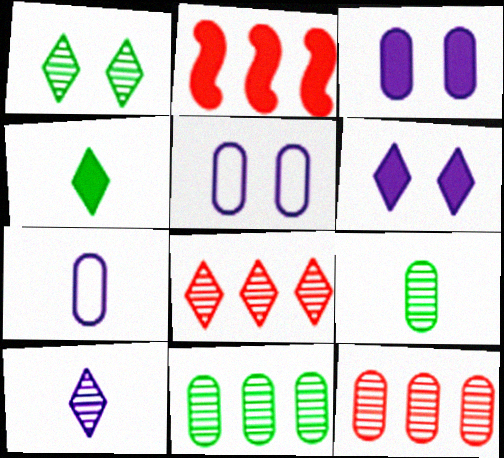[[1, 2, 7], 
[1, 8, 10], 
[2, 3, 4]]